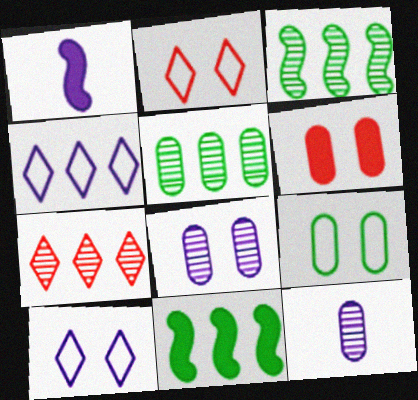[[1, 2, 5], 
[1, 4, 8], 
[1, 7, 9], 
[2, 11, 12], 
[6, 8, 9]]